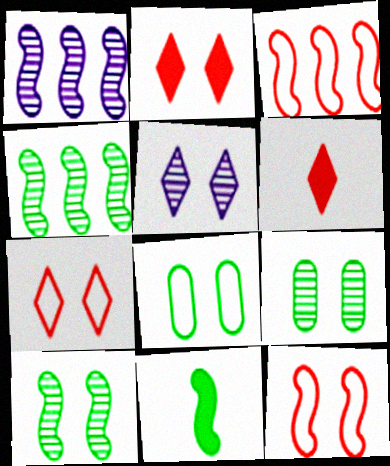[[1, 6, 8], 
[1, 11, 12]]